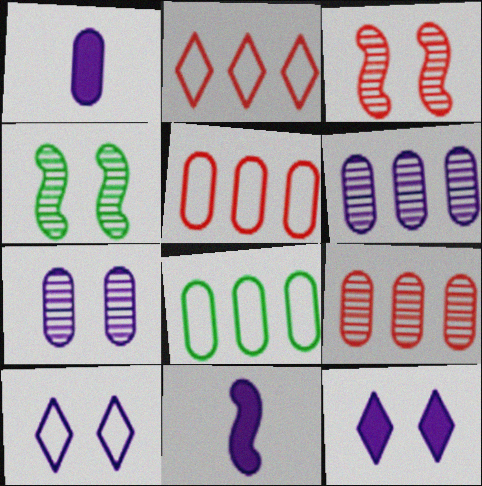[[1, 2, 4], 
[6, 10, 11]]